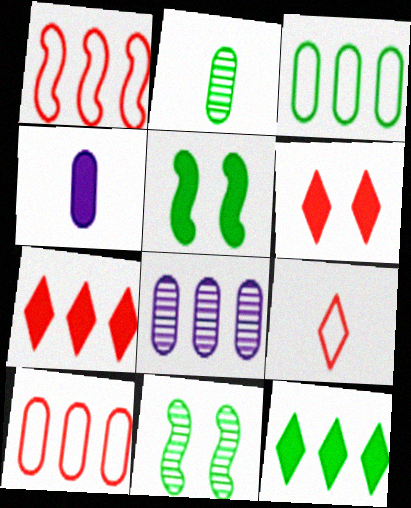[[1, 8, 12], 
[4, 5, 7], 
[5, 8, 9]]